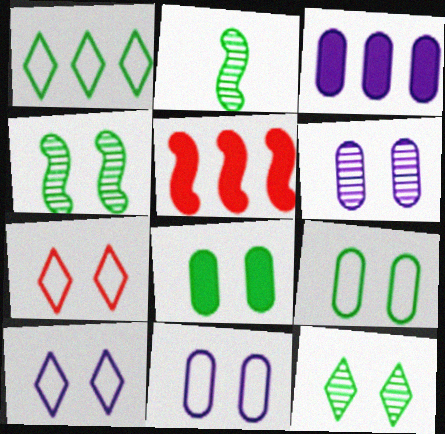[[1, 2, 8], 
[2, 3, 7]]